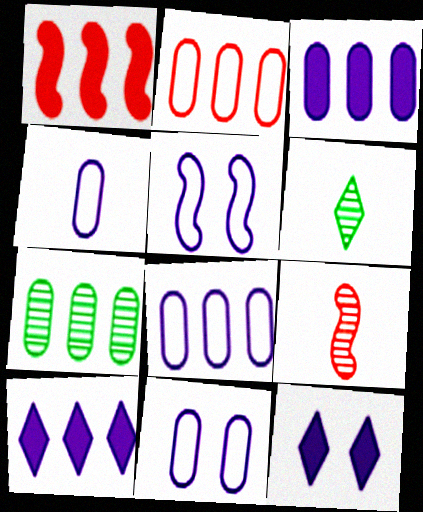[[1, 6, 11], 
[2, 3, 7], 
[4, 8, 11]]